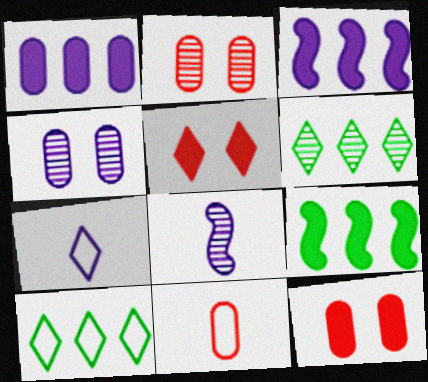[[2, 6, 8], 
[2, 7, 9], 
[3, 4, 7], 
[5, 6, 7], 
[8, 10, 12]]